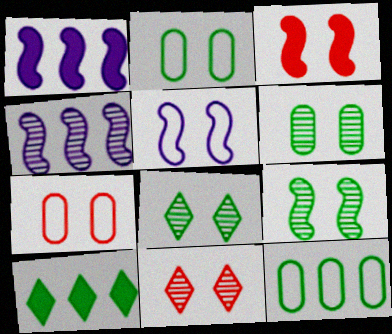[[3, 5, 9], 
[3, 7, 11], 
[6, 8, 9]]